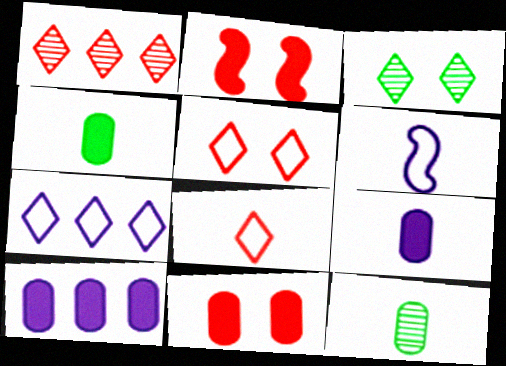[[2, 7, 12], 
[4, 10, 11]]